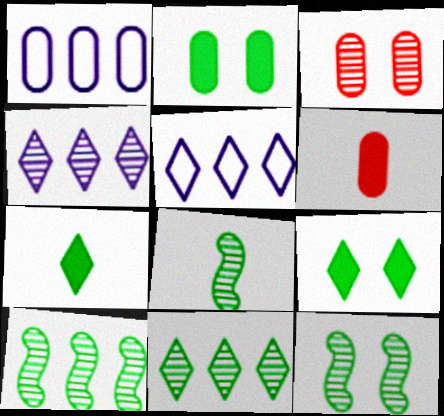[[3, 4, 8], 
[5, 6, 12], 
[8, 10, 12]]